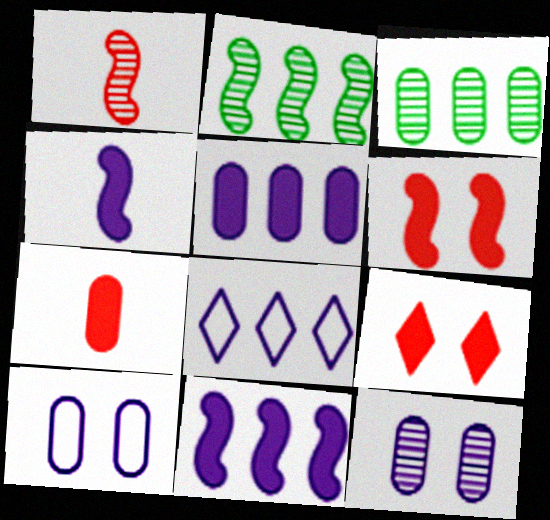[[3, 7, 10], 
[4, 8, 12]]